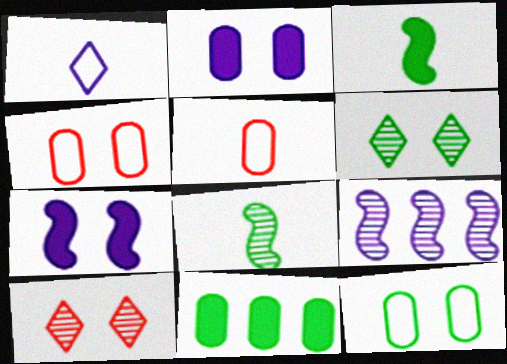[[1, 2, 9], 
[4, 6, 7], 
[7, 10, 12]]